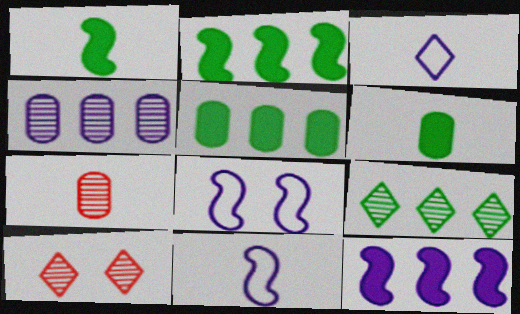[[1, 3, 7], 
[5, 10, 11]]